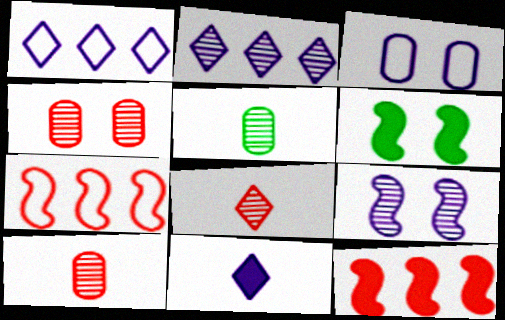[[1, 6, 10]]